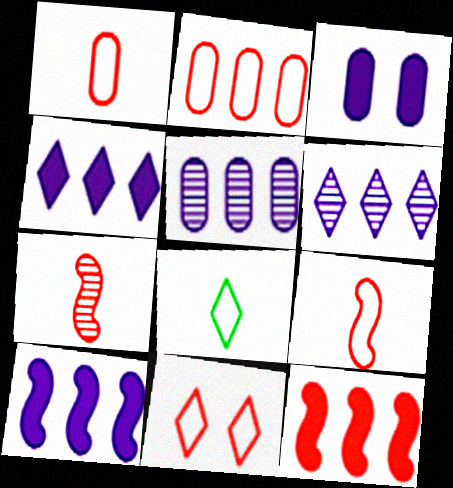[[2, 9, 11]]